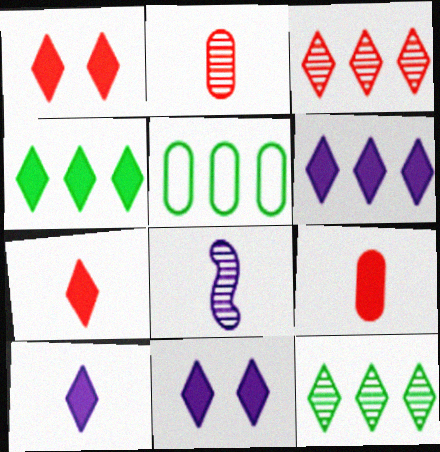[[1, 4, 10], 
[1, 5, 8], 
[4, 7, 11], 
[6, 10, 11]]